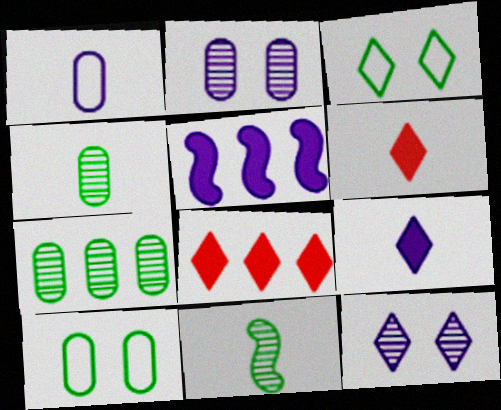[[1, 5, 12], 
[1, 6, 11]]